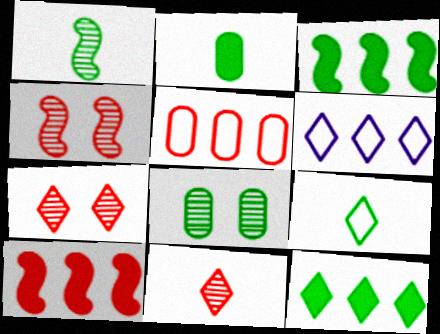[[1, 2, 9], 
[2, 4, 6], 
[3, 8, 9]]